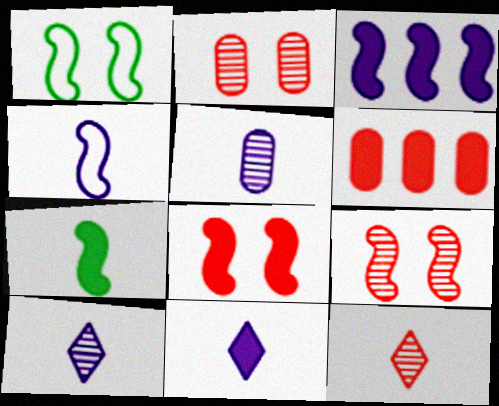[[1, 6, 10], 
[3, 7, 8], 
[4, 5, 11]]